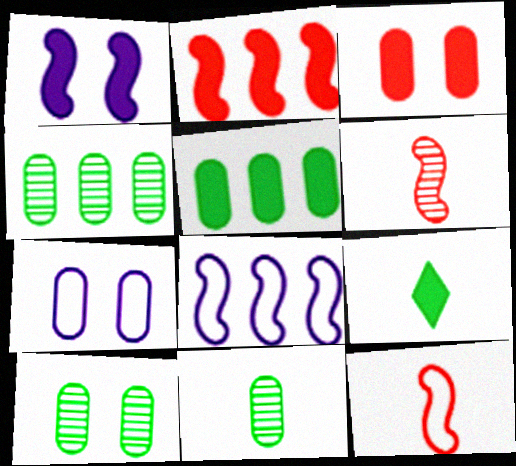[[3, 7, 10], 
[4, 10, 11]]